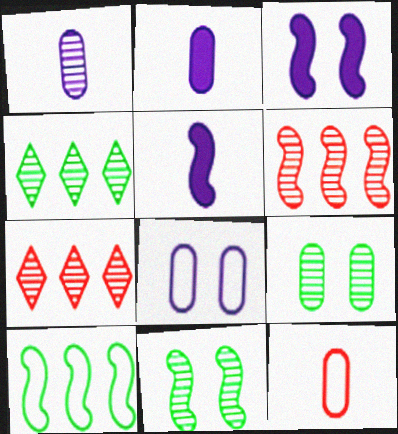[[1, 7, 11], 
[3, 4, 12]]